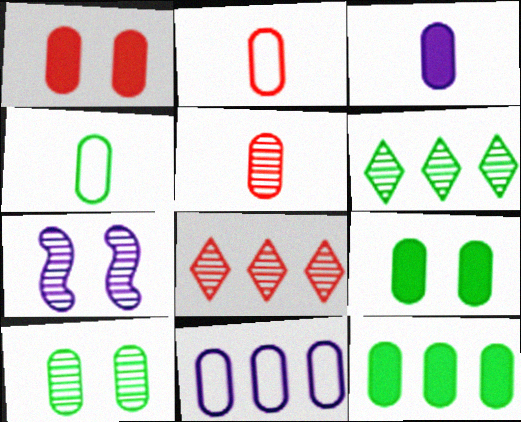[[1, 3, 12], 
[3, 4, 5], 
[4, 10, 12], 
[5, 6, 7], 
[5, 9, 11]]